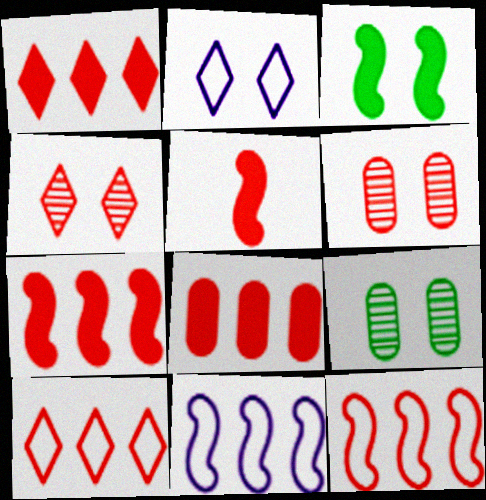[[1, 7, 8], 
[2, 3, 6], 
[5, 6, 10]]